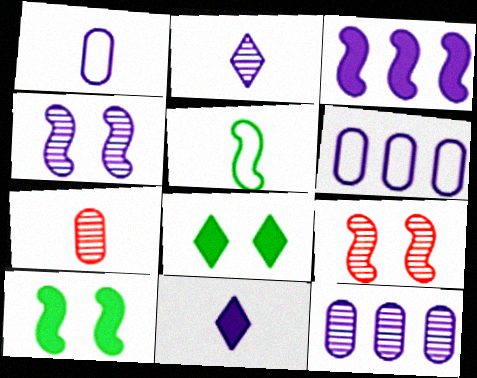[[2, 4, 12], 
[3, 5, 9], 
[4, 6, 11], 
[5, 7, 11]]